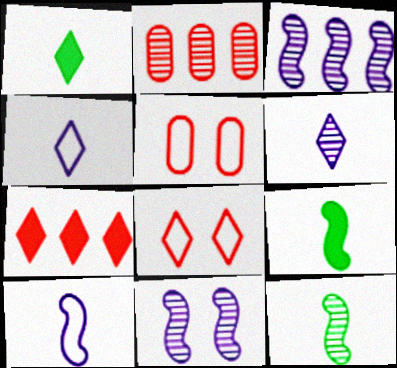[[1, 3, 5]]